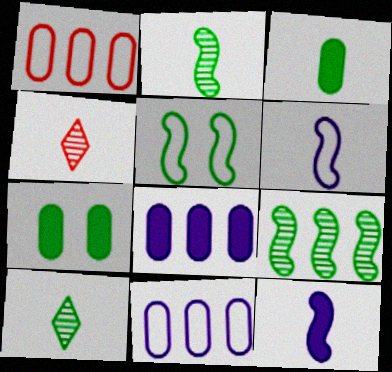[[3, 4, 6], 
[4, 5, 8]]